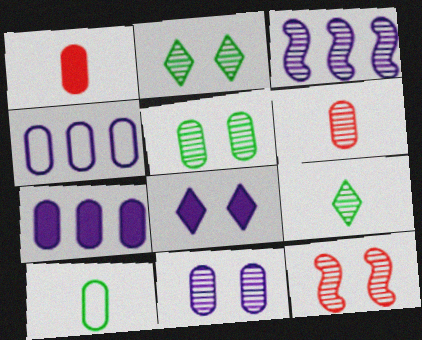[[1, 4, 5], 
[2, 3, 6], 
[2, 11, 12]]